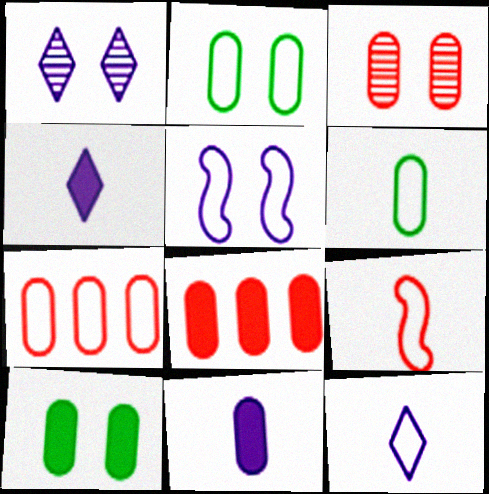[[6, 9, 12], 
[8, 10, 11]]